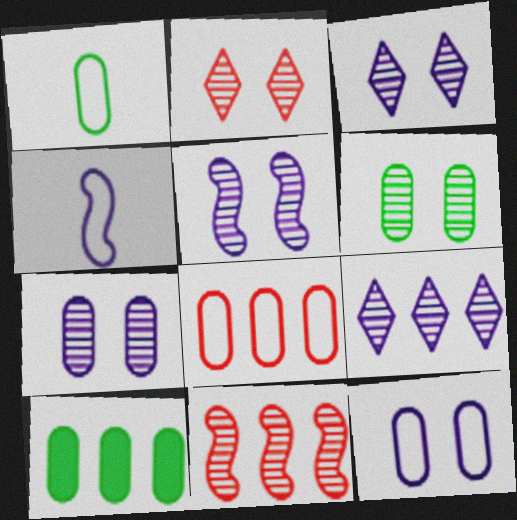[[1, 6, 10], 
[1, 8, 12], 
[2, 4, 10], 
[2, 5, 6], 
[3, 5, 7]]